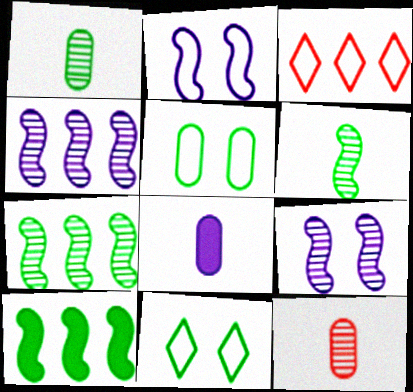[[1, 10, 11]]